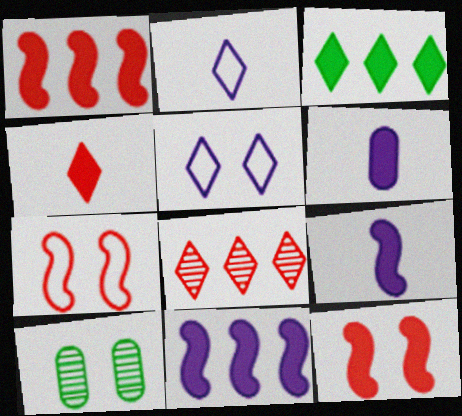[[1, 2, 10], 
[3, 6, 12], 
[5, 10, 12]]